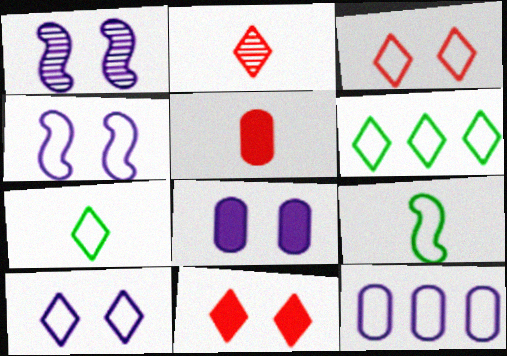[[1, 5, 6], 
[1, 8, 10], 
[3, 9, 12]]